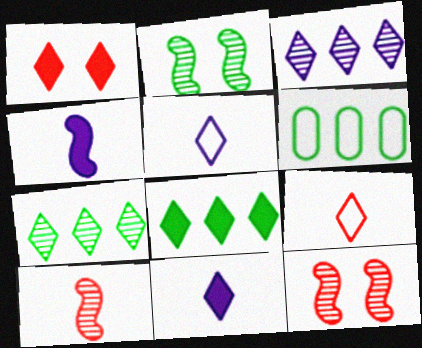[[1, 5, 7], 
[1, 8, 11], 
[6, 11, 12]]